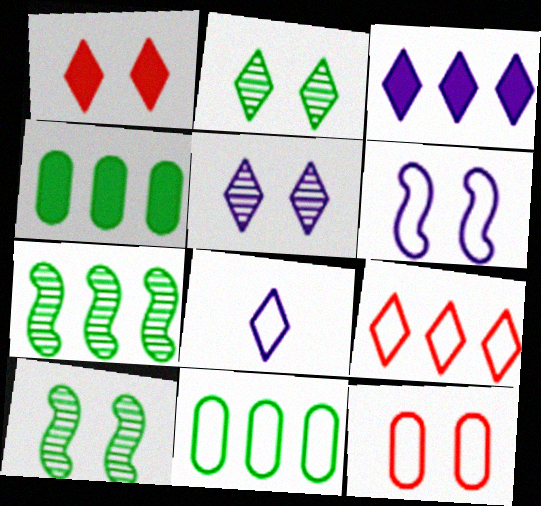[[3, 5, 8]]